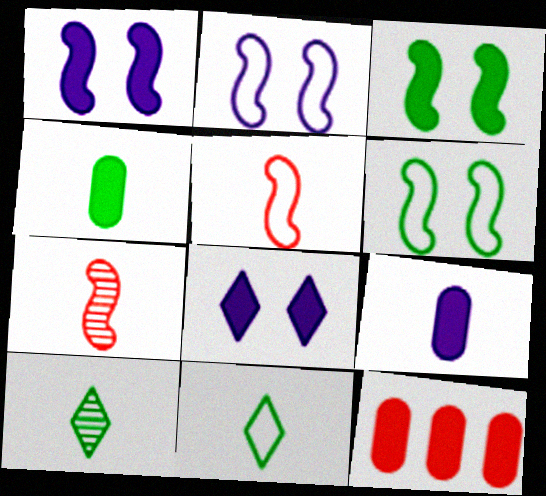[[2, 10, 12], 
[5, 9, 10], 
[7, 9, 11]]